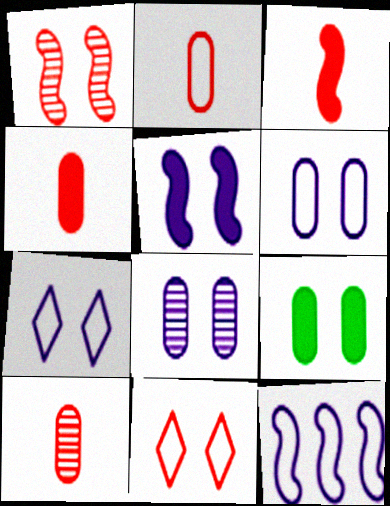[[1, 7, 9], 
[2, 4, 10], 
[5, 7, 8]]